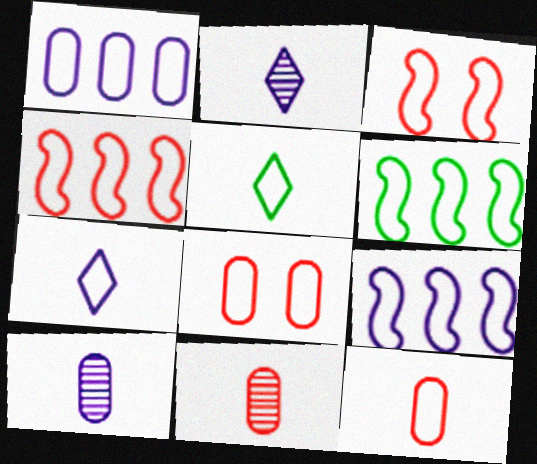[[1, 3, 5], 
[4, 6, 9], 
[5, 8, 9], 
[6, 7, 8]]